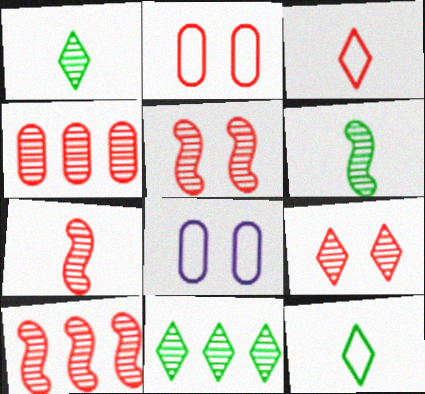[[4, 7, 9], 
[5, 7, 10]]